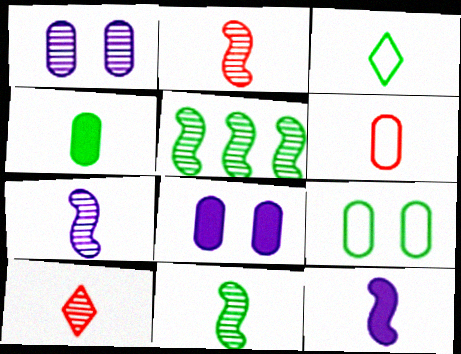[[1, 5, 10], 
[2, 7, 11], 
[3, 4, 11]]